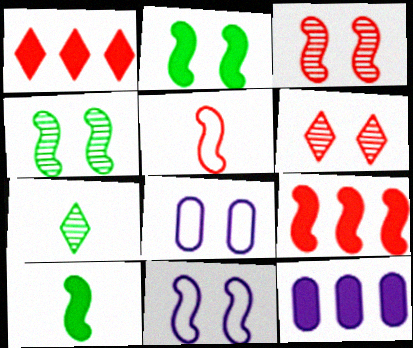[[2, 3, 11], 
[2, 6, 8], 
[3, 5, 9], 
[7, 8, 9]]